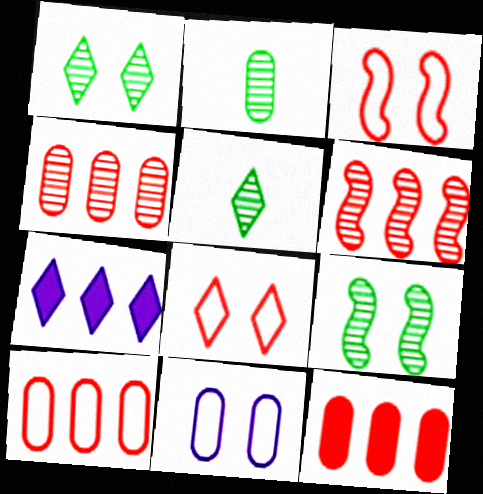[[2, 3, 7], 
[2, 11, 12], 
[4, 10, 12], 
[5, 7, 8]]